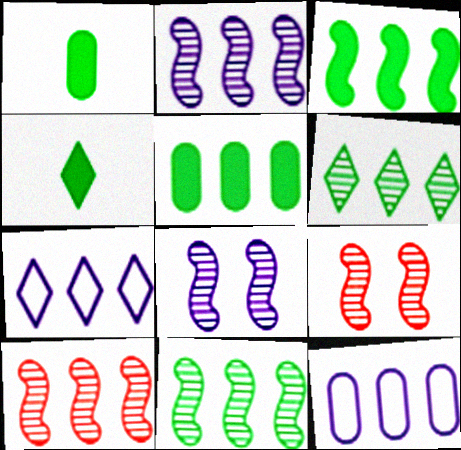[[1, 7, 9], 
[2, 10, 11], 
[4, 9, 12], 
[5, 7, 10]]